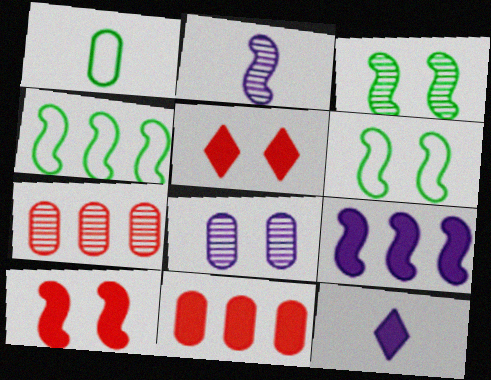[[1, 8, 11], 
[2, 4, 10], 
[5, 6, 8], 
[6, 7, 12]]